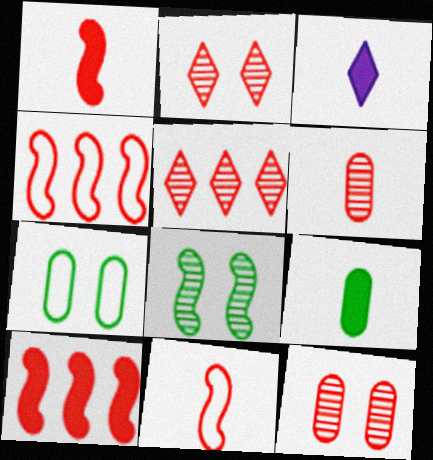[[1, 3, 9]]